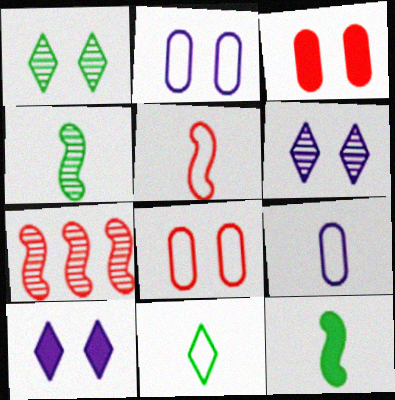[[5, 9, 11]]